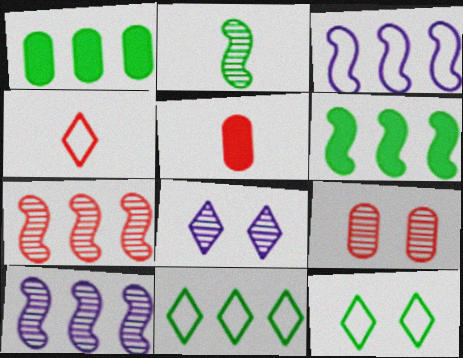[[1, 2, 12], 
[3, 6, 7], 
[5, 10, 12]]